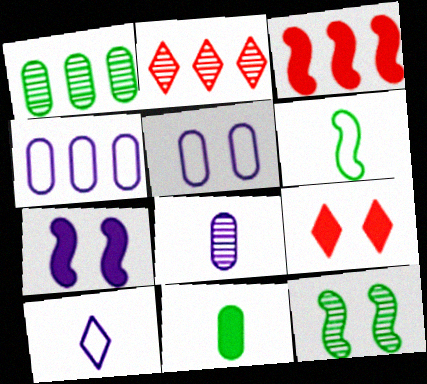[[2, 8, 12], 
[5, 9, 12]]